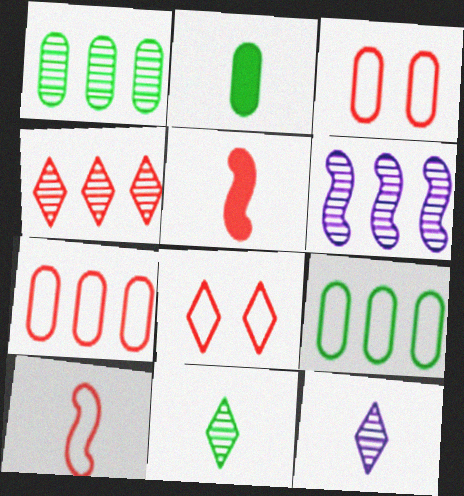[[1, 4, 6], 
[2, 6, 8], 
[2, 10, 12], 
[3, 4, 5], 
[7, 8, 10]]